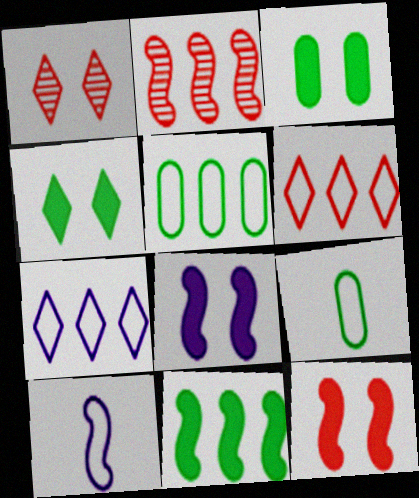[]